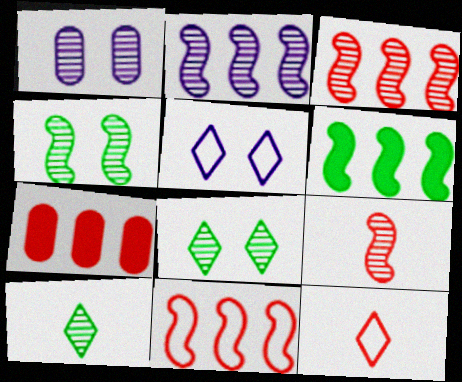[[1, 3, 10], 
[1, 6, 12], 
[2, 4, 9], 
[2, 6, 11]]